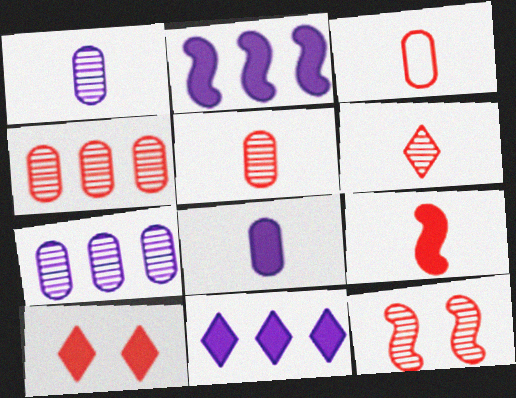[[3, 6, 9], 
[4, 6, 12]]